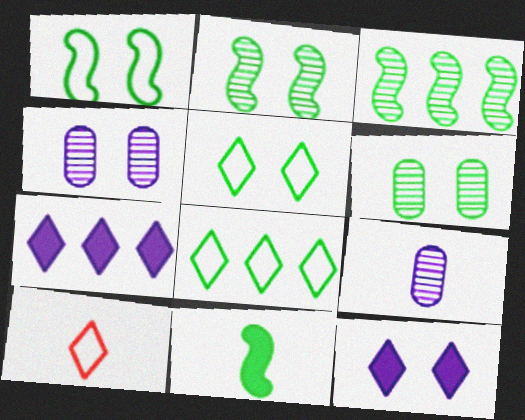[[1, 3, 11], 
[6, 8, 11], 
[9, 10, 11]]